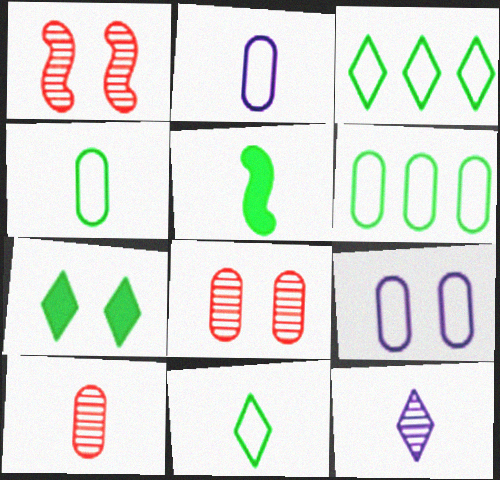[[1, 7, 9]]